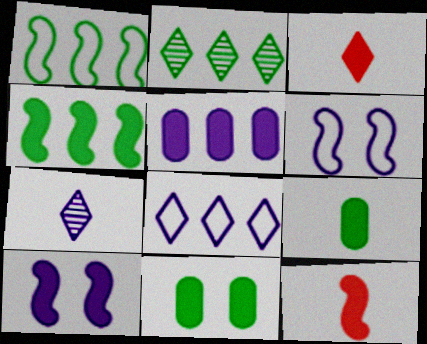[[4, 10, 12], 
[5, 6, 7]]